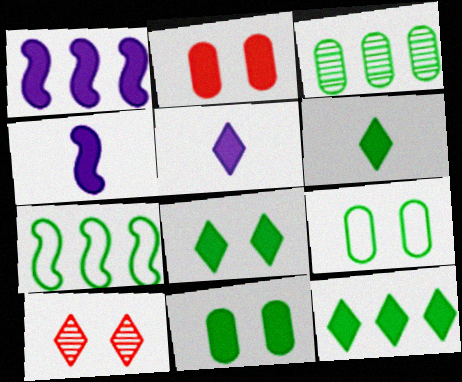[[1, 2, 6], 
[2, 4, 12], 
[3, 7, 12], 
[6, 8, 12]]